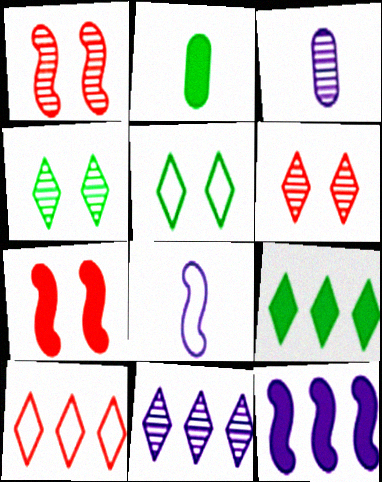[[9, 10, 11]]